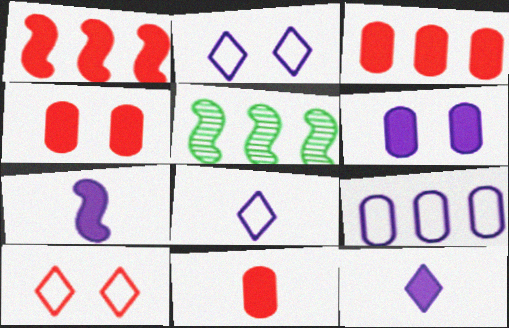[[2, 5, 11], 
[3, 4, 11], 
[4, 5, 8]]